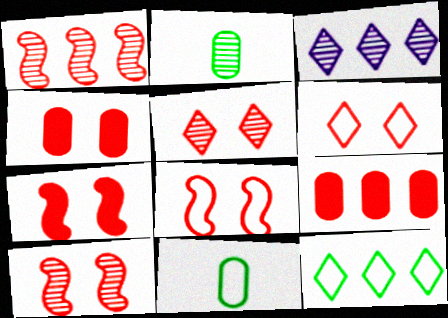[[2, 3, 10], 
[3, 7, 11], 
[4, 5, 8], 
[4, 6, 10], 
[7, 8, 10]]